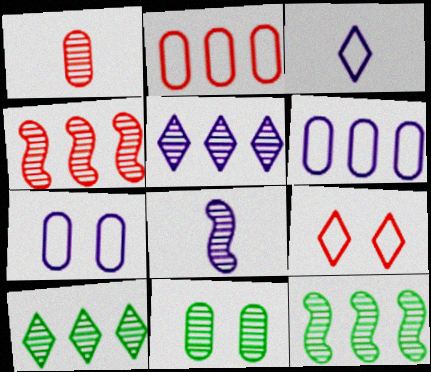[]